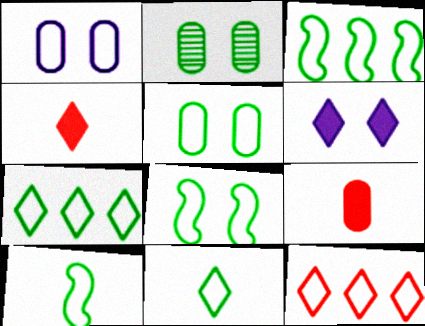[[1, 10, 12], 
[3, 5, 11], 
[3, 8, 10], 
[5, 7, 10]]